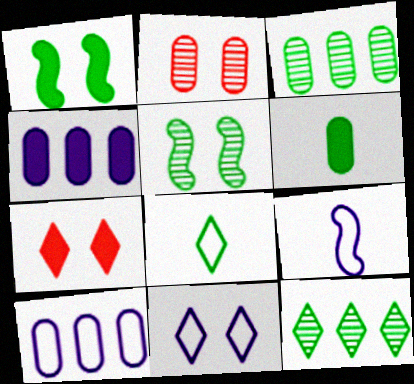[[1, 2, 11], 
[1, 3, 8], 
[2, 6, 10], 
[3, 7, 9], 
[9, 10, 11]]